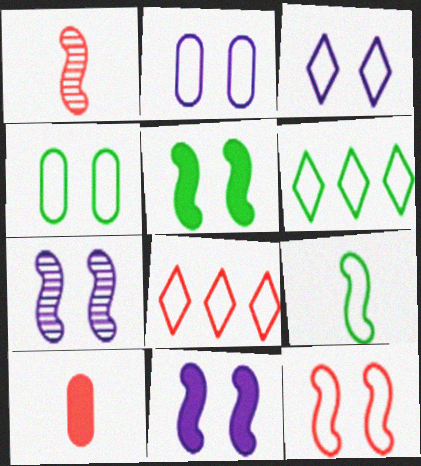[[2, 8, 9], 
[3, 4, 12], 
[4, 6, 9], 
[5, 7, 12], 
[6, 7, 10]]